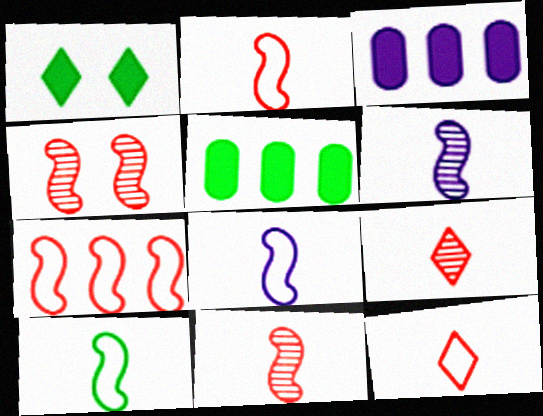[[2, 8, 10]]